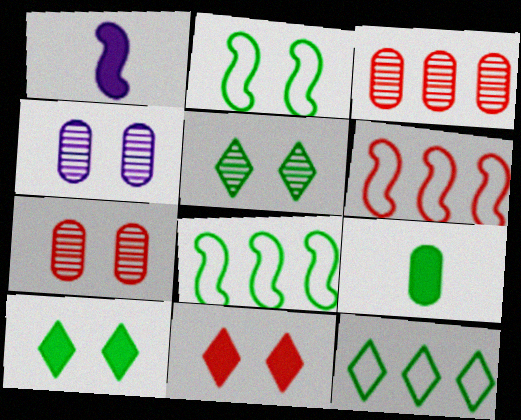[[1, 7, 12], 
[2, 4, 11], 
[5, 8, 9]]